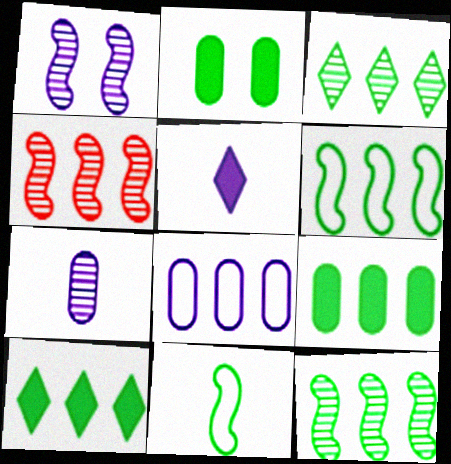[[1, 5, 8], 
[2, 3, 11], 
[3, 6, 9], 
[4, 8, 10]]